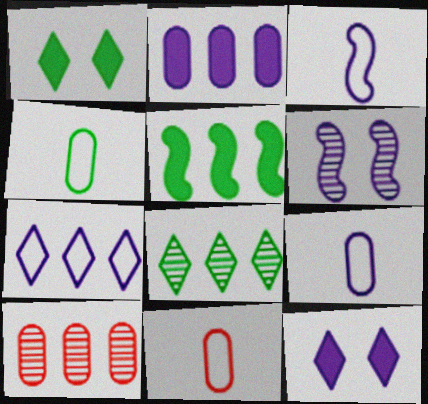[[1, 3, 10], 
[4, 9, 11], 
[5, 7, 10]]